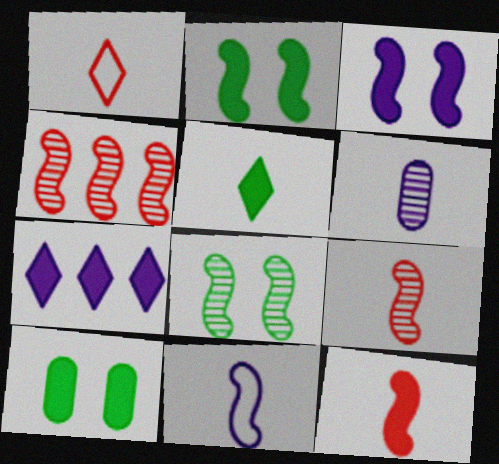[[2, 4, 11], 
[7, 10, 12]]